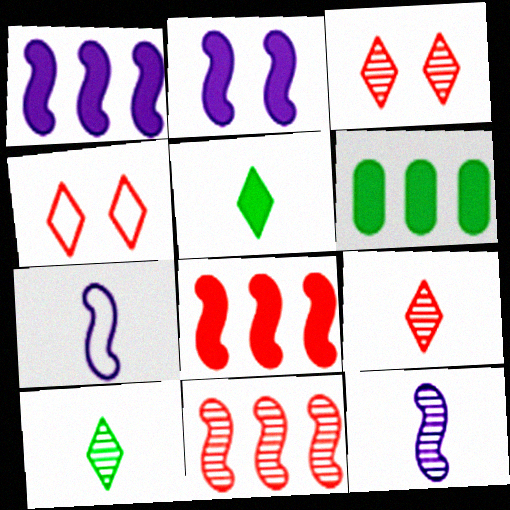[[3, 6, 7], 
[4, 6, 12]]